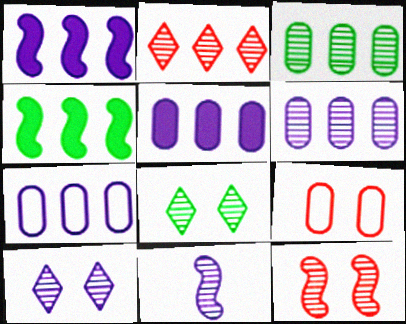[[2, 4, 7], 
[5, 6, 7], 
[6, 10, 11]]